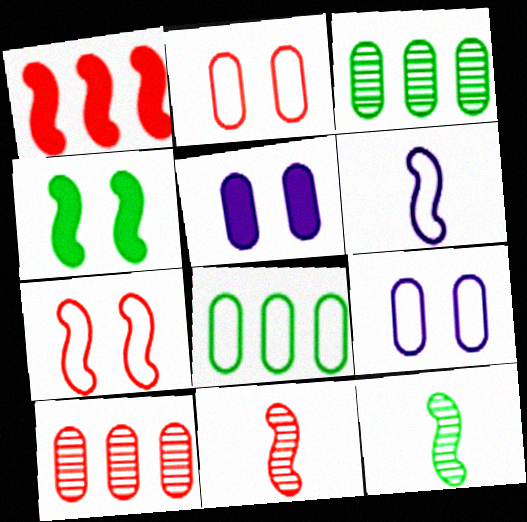[[1, 7, 11]]